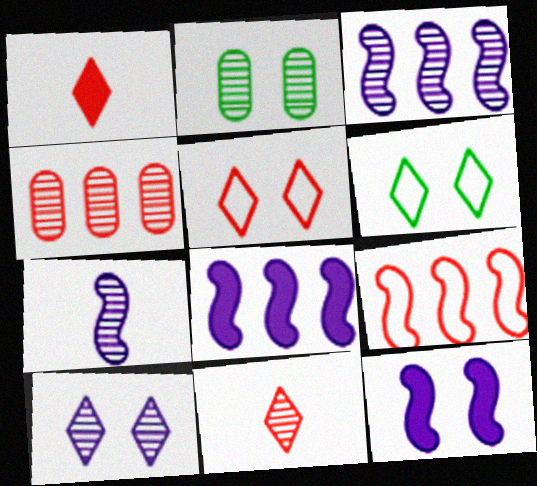[[2, 3, 11], 
[2, 5, 12]]